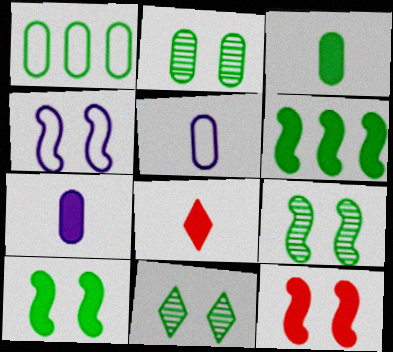[[1, 2, 3], 
[2, 9, 11], 
[4, 9, 12]]